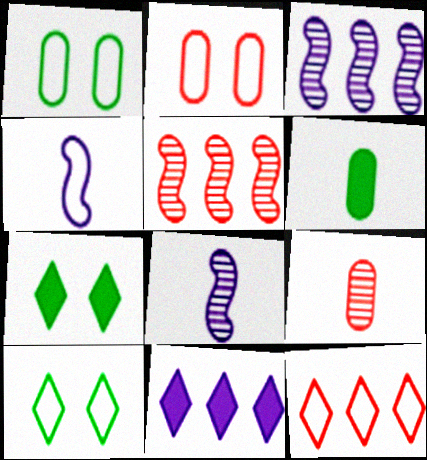[[1, 4, 12]]